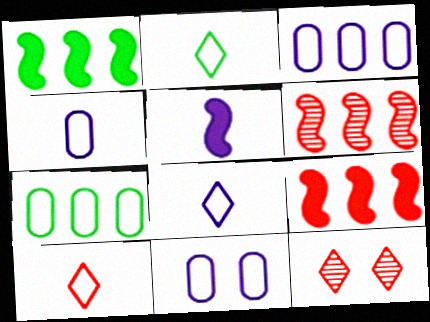[[1, 4, 12], 
[2, 8, 10], 
[3, 4, 11], 
[5, 7, 12]]